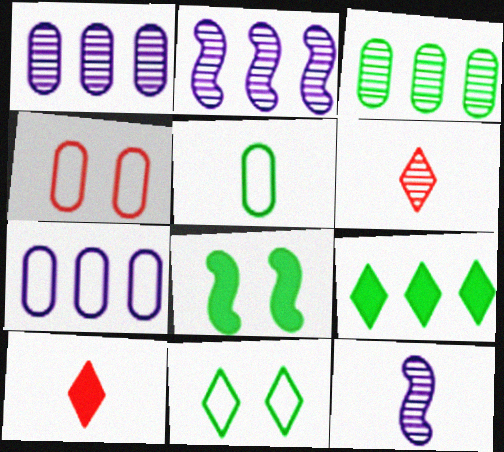[[4, 5, 7], 
[4, 9, 12], 
[5, 10, 12], 
[6, 7, 8]]